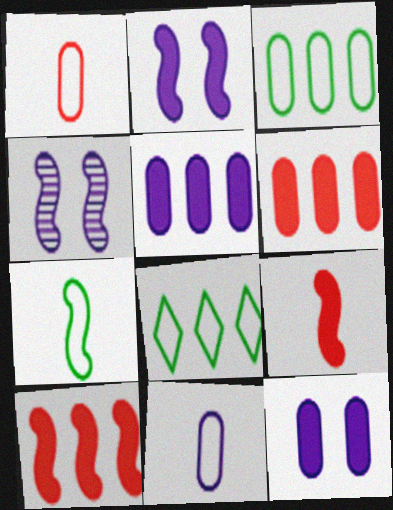[[4, 7, 10]]